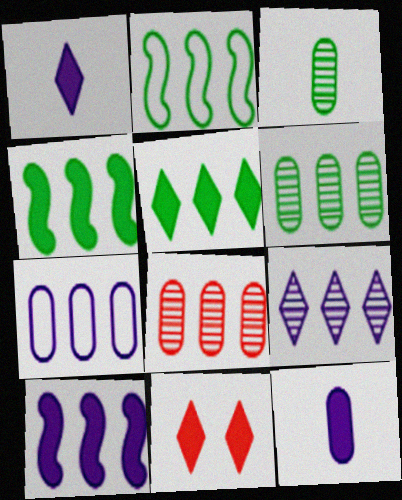[[1, 5, 11], 
[2, 5, 6], 
[4, 11, 12], 
[7, 9, 10]]